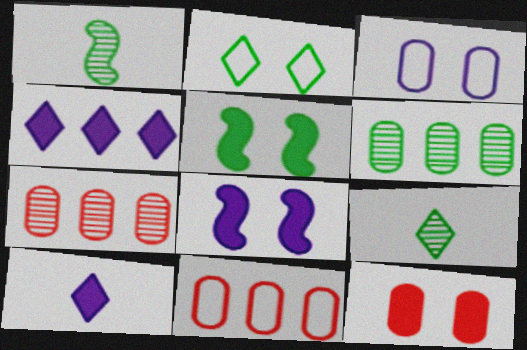[[8, 9, 11]]